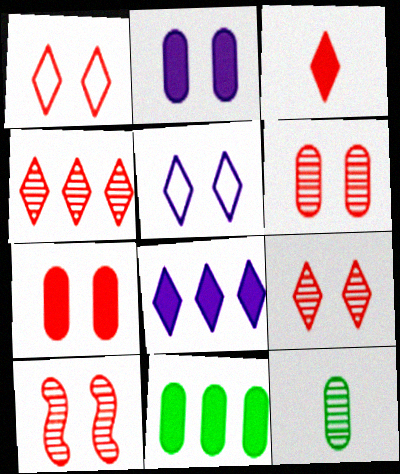[[1, 3, 4], 
[1, 7, 10], 
[6, 9, 10]]